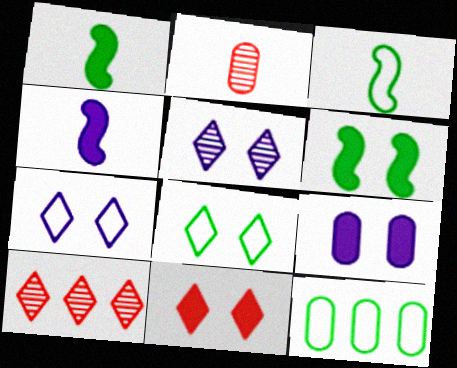[[2, 9, 12], 
[3, 8, 12], 
[3, 9, 10], 
[5, 8, 11], 
[6, 9, 11]]